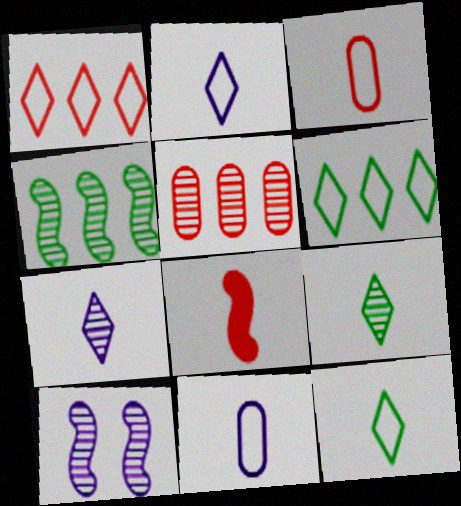[[5, 9, 10], 
[8, 9, 11]]